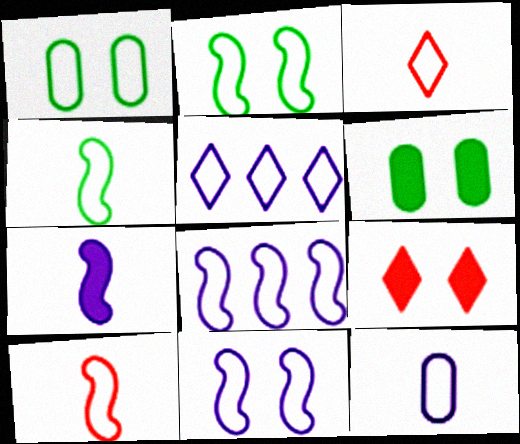[[1, 3, 8], 
[1, 5, 10], 
[2, 8, 10], 
[3, 4, 12], 
[5, 11, 12]]